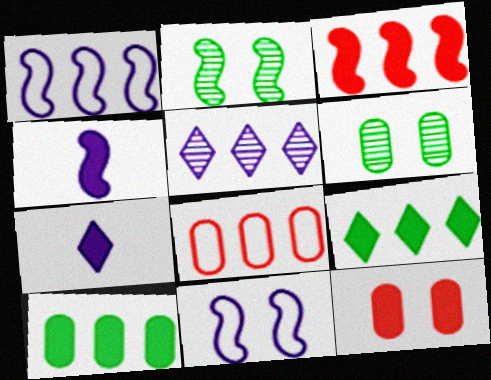[[2, 7, 8], 
[4, 9, 12]]